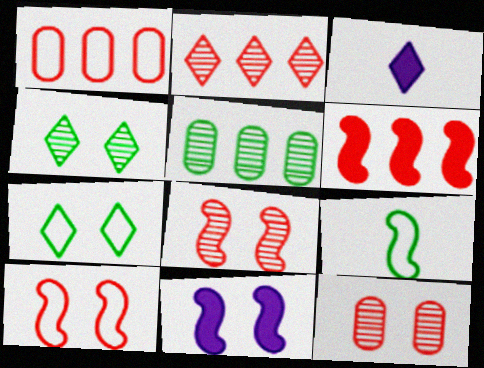[[1, 2, 6], 
[2, 3, 7], 
[3, 5, 10], 
[7, 11, 12]]